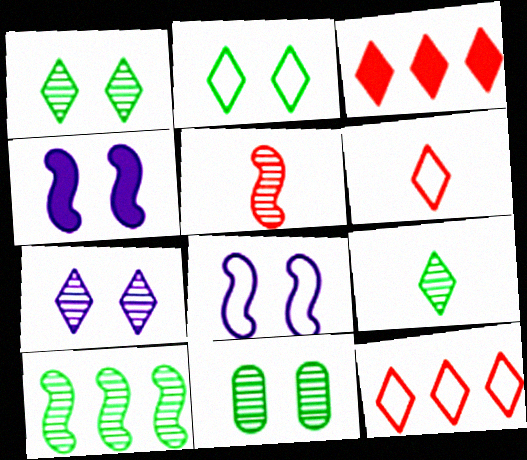[[9, 10, 11]]